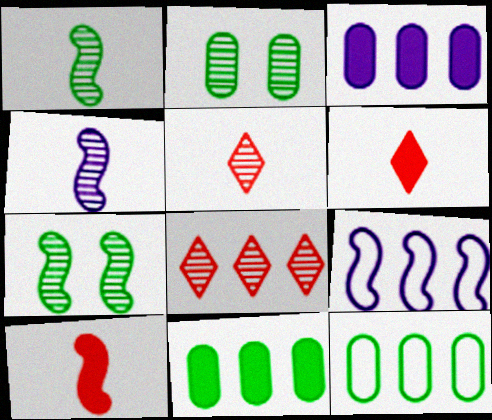[[2, 4, 8], 
[2, 6, 9], 
[7, 9, 10], 
[8, 9, 11]]